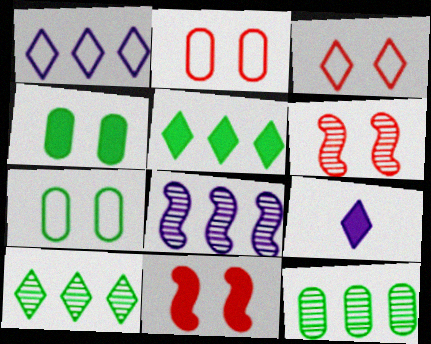[[3, 9, 10]]